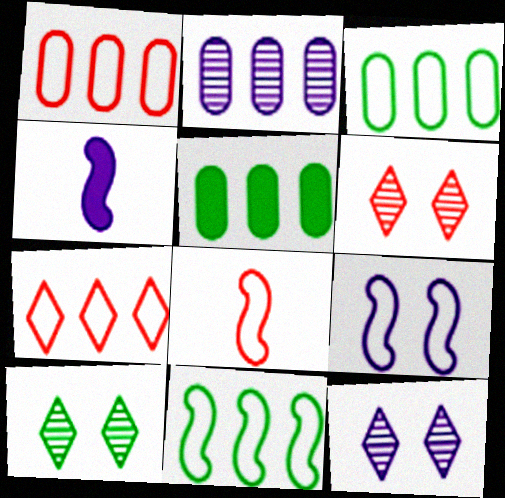[[1, 2, 5], 
[1, 4, 10], 
[3, 4, 6], 
[5, 8, 12], 
[6, 10, 12], 
[8, 9, 11]]